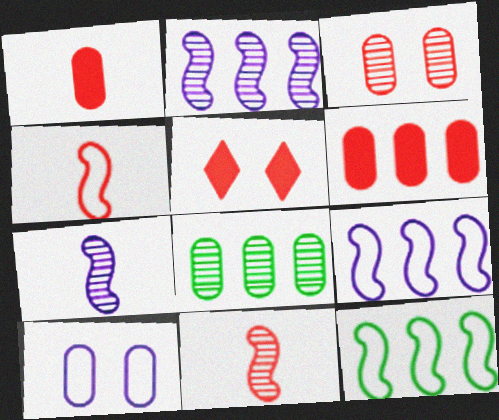[[1, 8, 10]]